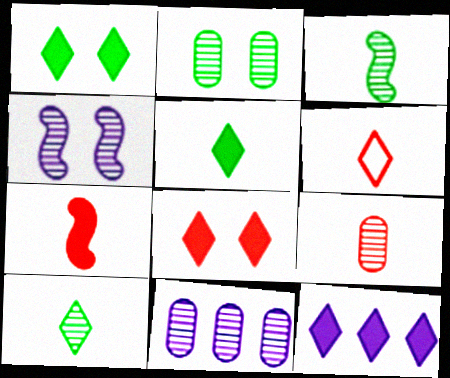[[2, 9, 11], 
[5, 8, 12], 
[6, 7, 9]]